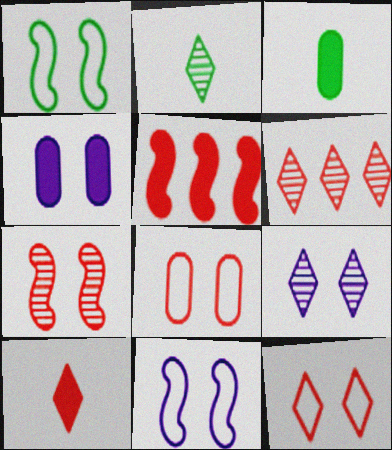[[2, 6, 9], 
[3, 6, 11], 
[4, 9, 11], 
[6, 10, 12]]